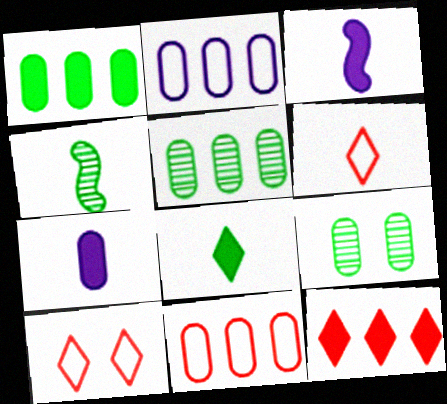[[3, 5, 10], 
[4, 6, 7], 
[7, 9, 11]]